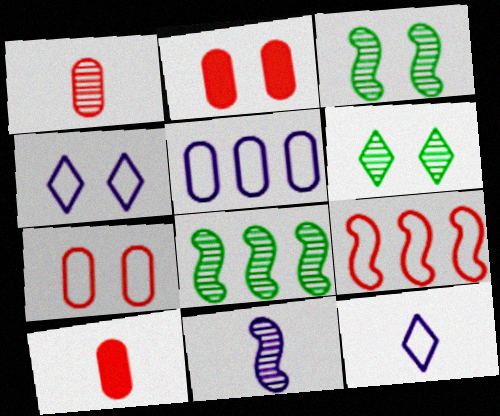[[2, 3, 4], 
[2, 8, 12], 
[4, 8, 10]]